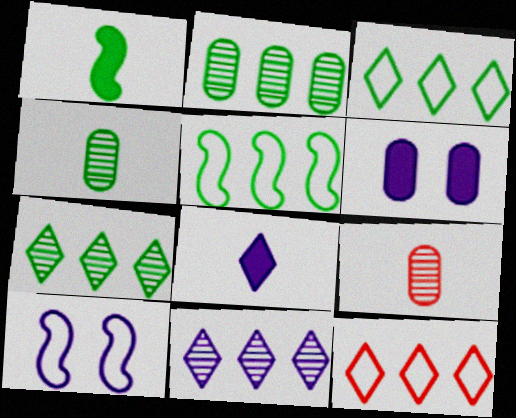[]